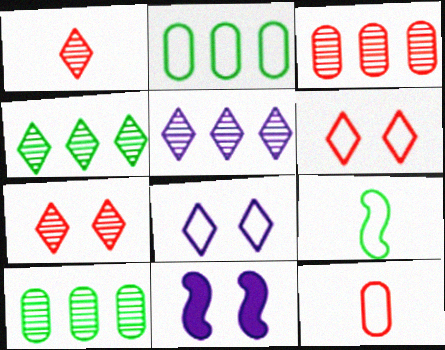[[1, 2, 11], 
[4, 11, 12]]